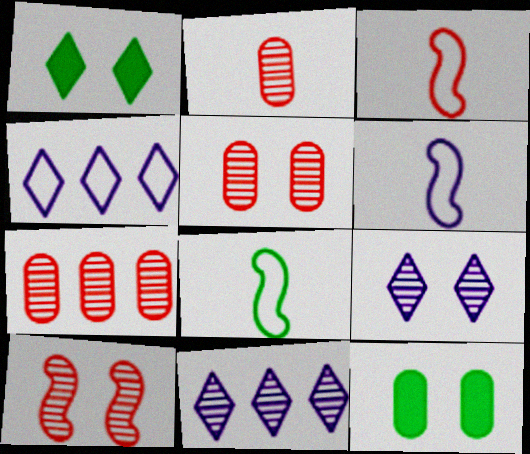[[1, 6, 7], 
[2, 5, 7], 
[3, 6, 8], 
[3, 11, 12]]